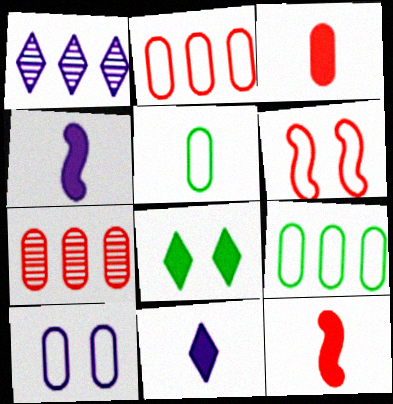[[1, 4, 10], 
[2, 5, 10]]